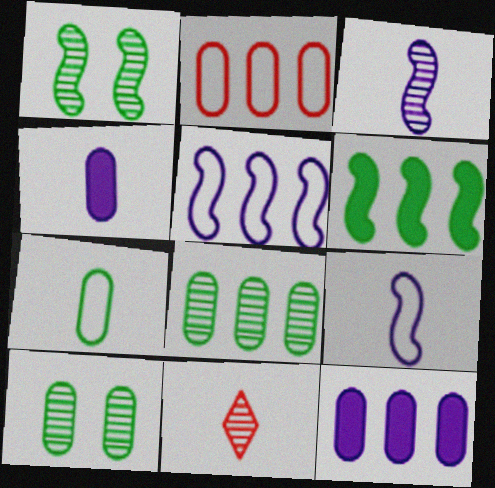[[2, 4, 10], 
[2, 8, 12]]